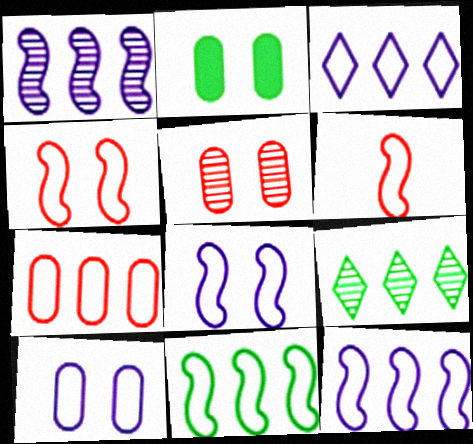[[2, 5, 10], 
[3, 7, 11], 
[6, 8, 11]]